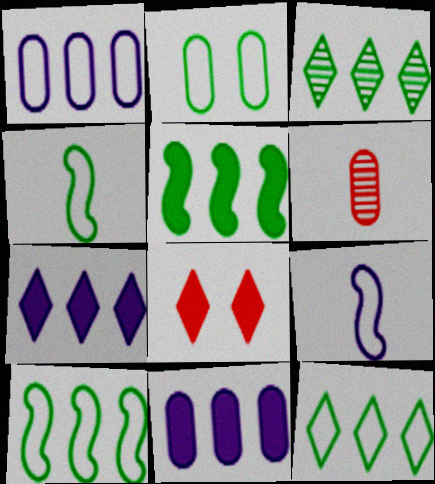[[2, 4, 12], 
[2, 6, 11]]